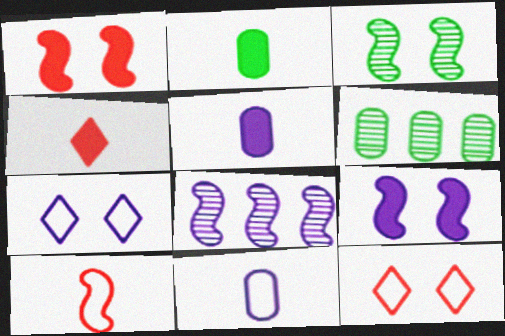[[2, 8, 12], 
[5, 7, 8]]